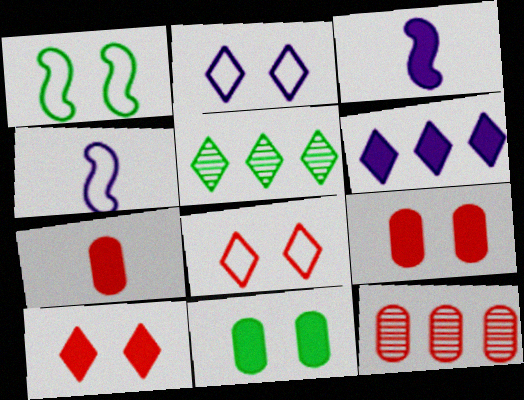[[4, 5, 9]]